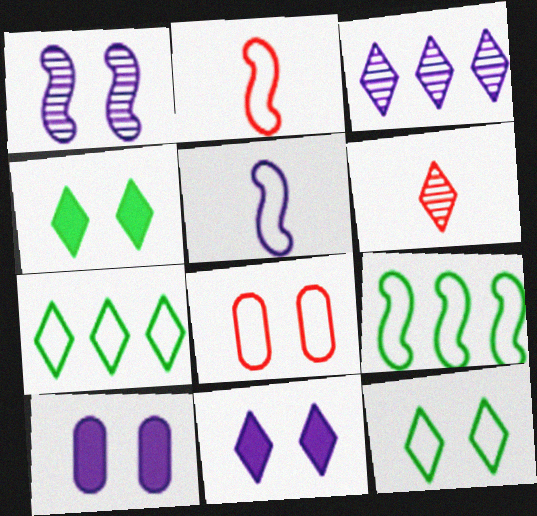[[1, 4, 8], 
[3, 5, 10], 
[5, 7, 8], 
[6, 7, 11], 
[6, 9, 10]]